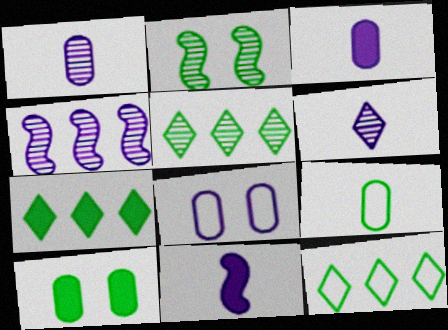[[2, 7, 9], 
[5, 7, 12]]